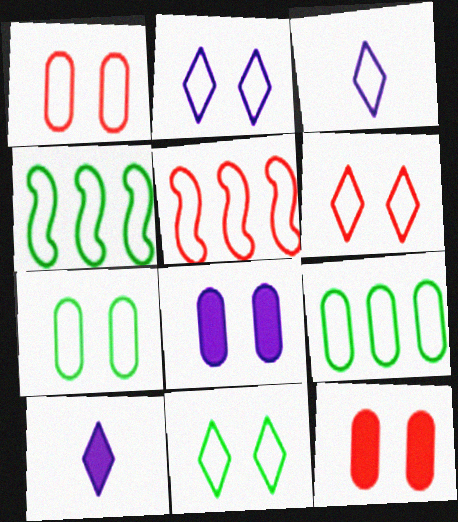[[1, 3, 4], 
[2, 6, 11], 
[3, 5, 7]]